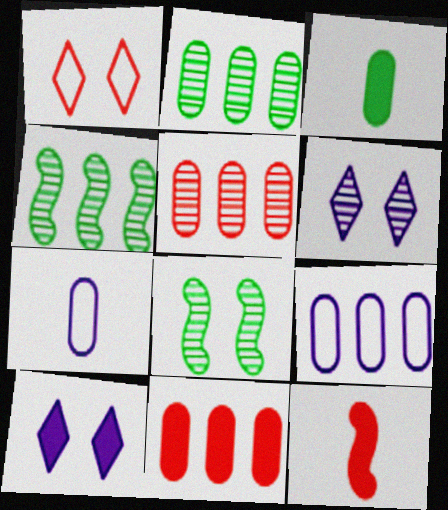[[1, 5, 12], 
[2, 9, 11]]